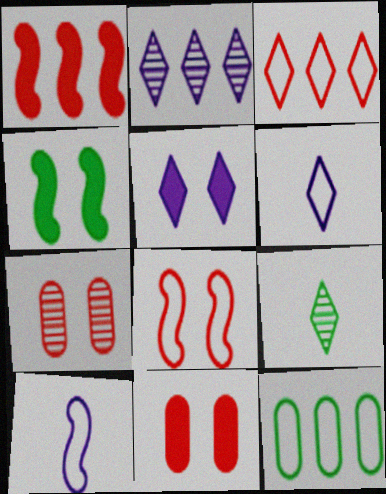[[1, 2, 12], 
[2, 5, 6], 
[3, 5, 9], 
[4, 5, 11], 
[4, 9, 12], 
[6, 8, 12]]